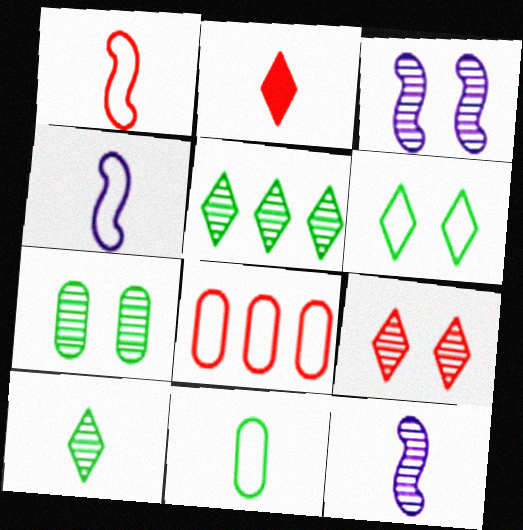[[2, 11, 12], 
[3, 7, 9], 
[4, 6, 8]]